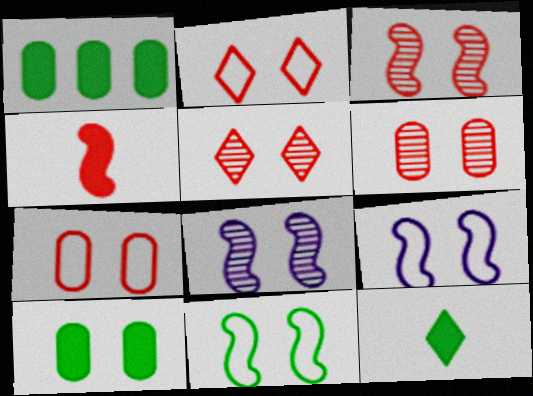[[2, 8, 10], 
[3, 5, 6], 
[5, 9, 10]]